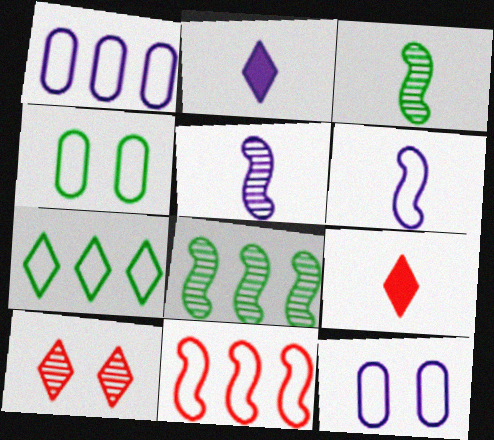[[1, 7, 11], 
[2, 7, 10], 
[8, 9, 12]]